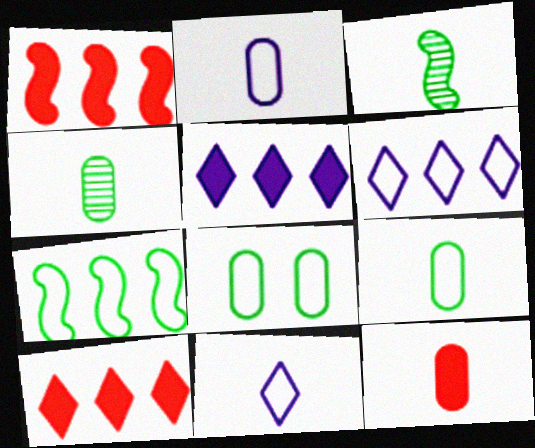[[2, 4, 12], 
[3, 11, 12]]